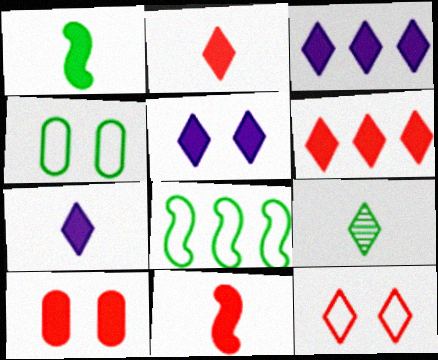[[1, 3, 10], 
[3, 5, 7], 
[3, 9, 12], 
[6, 10, 11]]